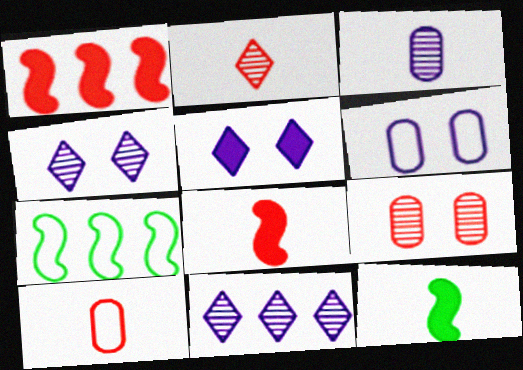[[2, 8, 10]]